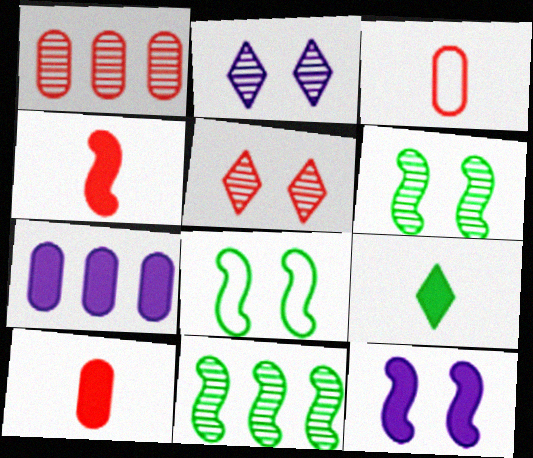[]